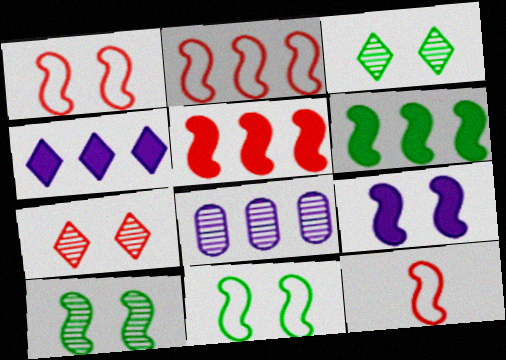[[1, 2, 12], 
[1, 9, 10]]